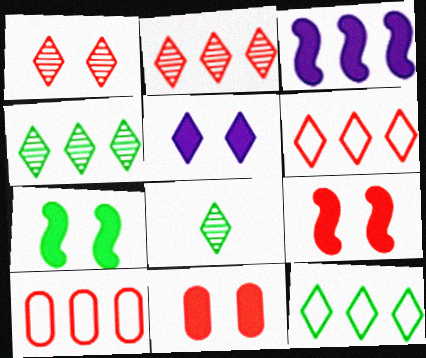[[3, 4, 10], 
[5, 6, 8], 
[5, 7, 11]]